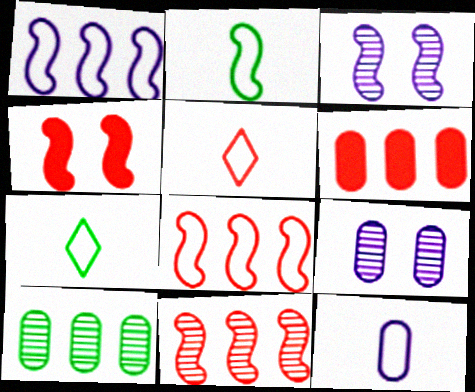[[2, 5, 12], 
[3, 6, 7]]